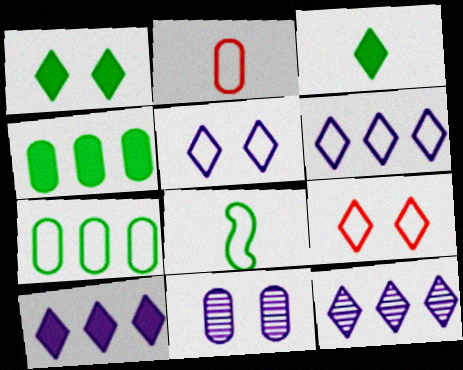[[2, 4, 11], 
[3, 9, 12], 
[6, 10, 12]]